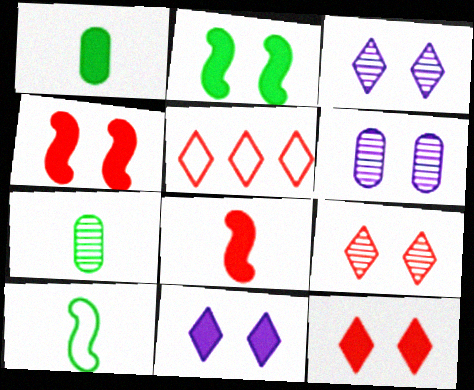[]